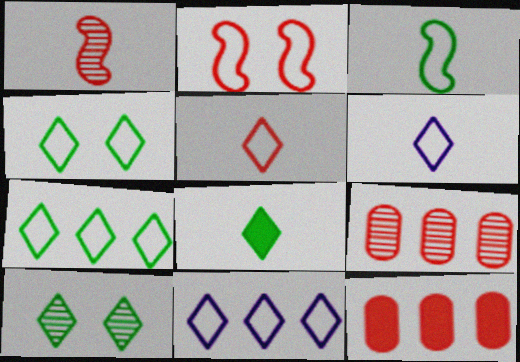[[4, 5, 11], 
[7, 8, 10]]